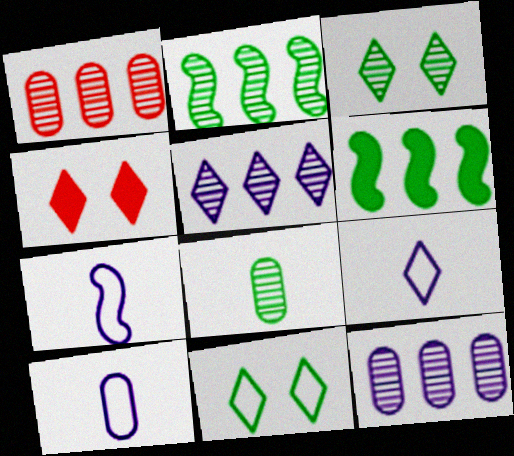[[1, 2, 5], 
[2, 3, 8], 
[2, 4, 10], 
[6, 8, 11], 
[7, 9, 10]]